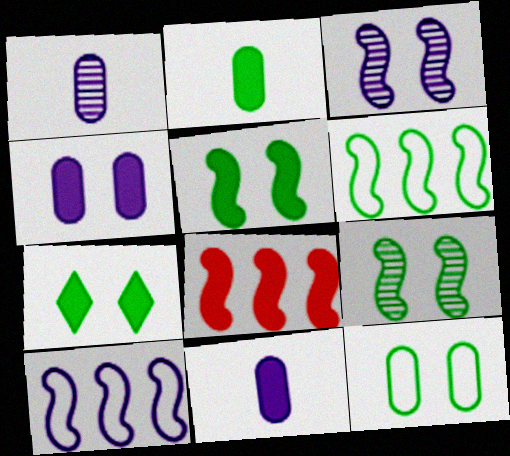[[7, 8, 11], 
[7, 9, 12]]